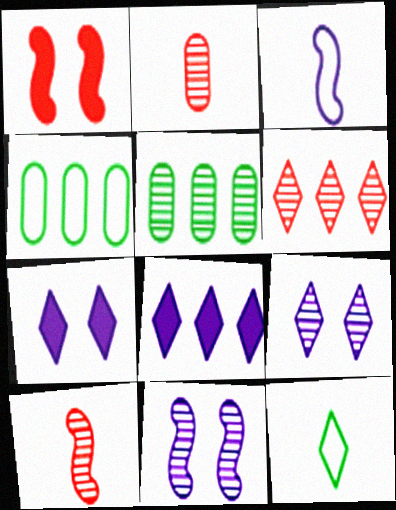[[4, 7, 10], 
[5, 9, 10], 
[6, 7, 12]]